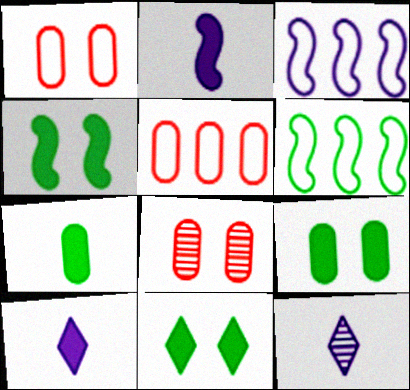[[4, 5, 12], 
[4, 9, 11], 
[6, 8, 10]]